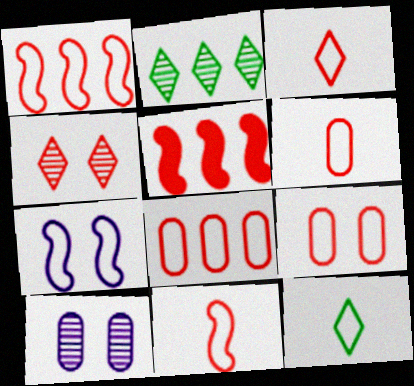[[1, 3, 9], 
[3, 6, 11], 
[4, 5, 6], 
[5, 10, 12], 
[6, 8, 9], 
[7, 8, 12]]